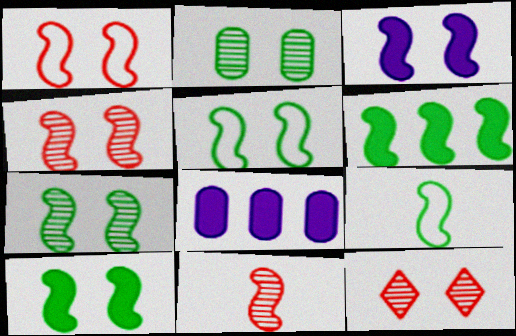[[1, 3, 7], 
[3, 4, 5], 
[5, 7, 10], 
[6, 7, 9], 
[8, 9, 12]]